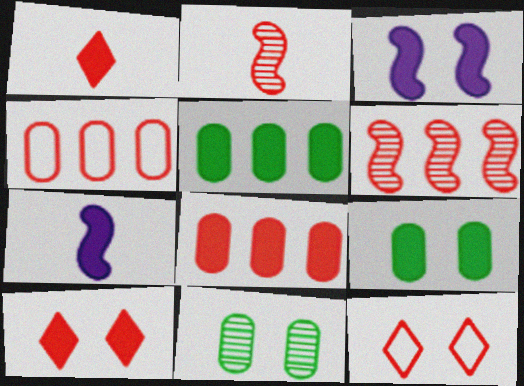[[1, 3, 5], 
[2, 4, 10], 
[2, 8, 12], 
[3, 9, 10], 
[3, 11, 12], 
[5, 7, 10]]